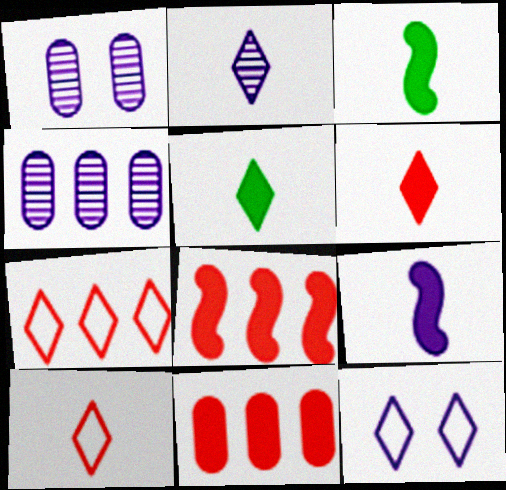[[1, 3, 7], 
[2, 5, 10], 
[4, 9, 12]]